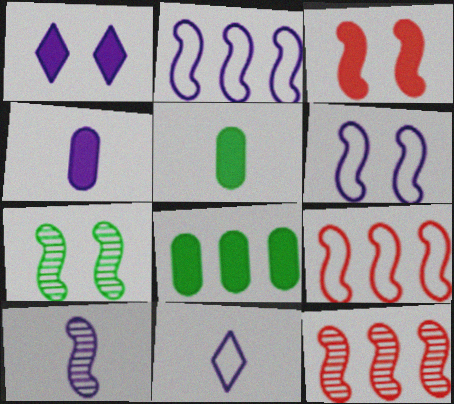[[3, 6, 7], 
[4, 10, 11], 
[7, 10, 12]]